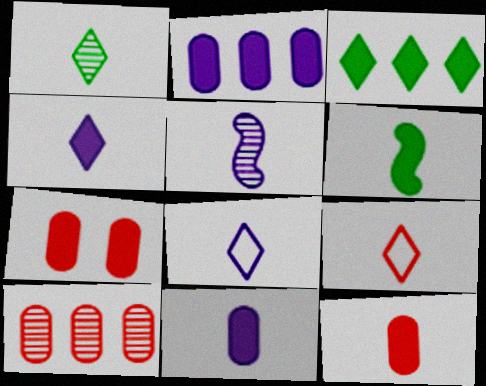[[1, 4, 9], 
[4, 6, 12], 
[5, 8, 11]]